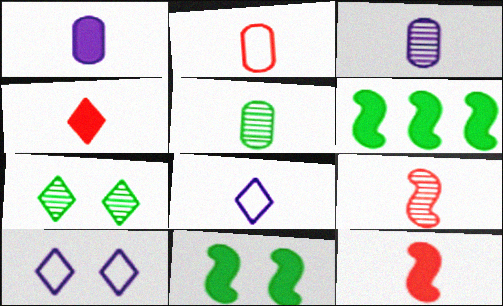[[1, 2, 5], 
[2, 4, 9], 
[5, 8, 12]]